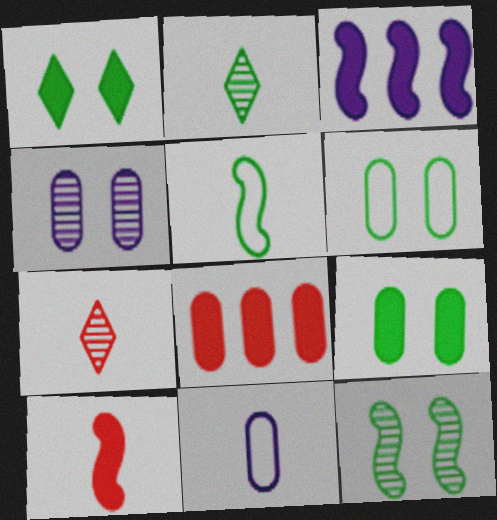[[1, 6, 12], 
[2, 10, 11], 
[3, 6, 7]]